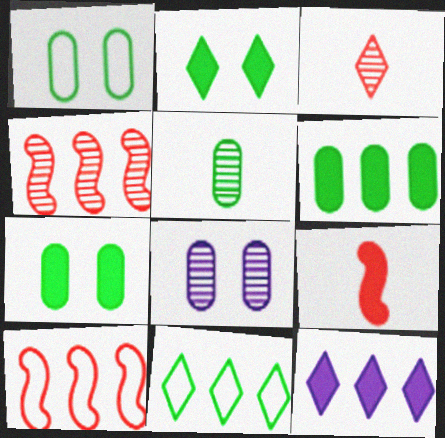[[1, 5, 6], 
[7, 9, 12], 
[8, 9, 11]]